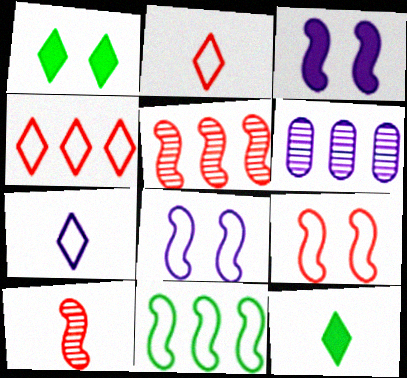[[3, 6, 7], 
[3, 10, 11], 
[6, 9, 12]]